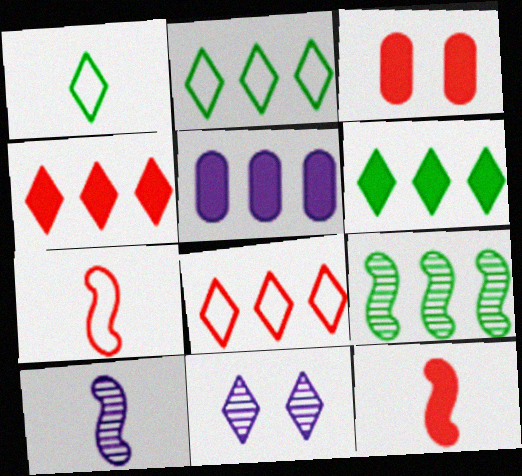[[1, 4, 11], 
[2, 3, 10], 
[3, 4, 12], 
[5, 8, 9]]